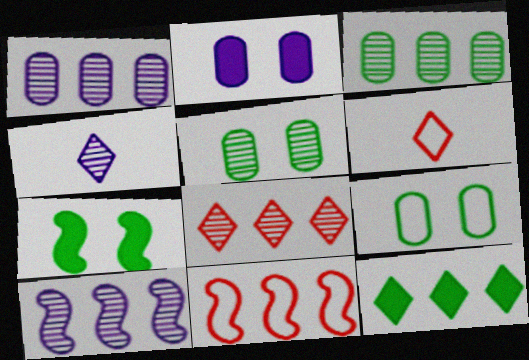[[1, 6, 7], 
[1, 11, 12], 
[3, 8, 10]]